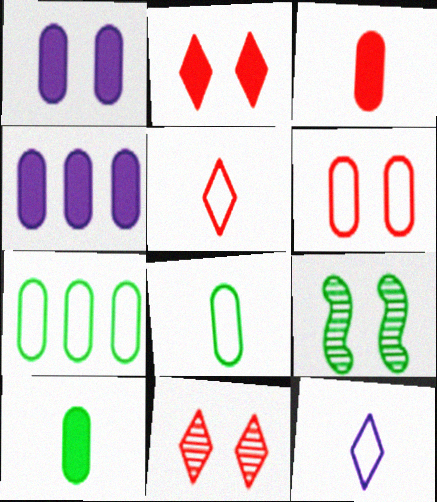[[4, 5, 9]]